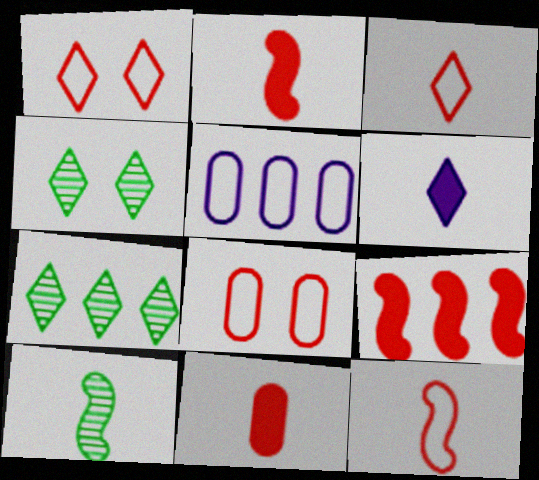[[1, 6, 7], 
[2, 4, 5], 
[5, 7, 9]]